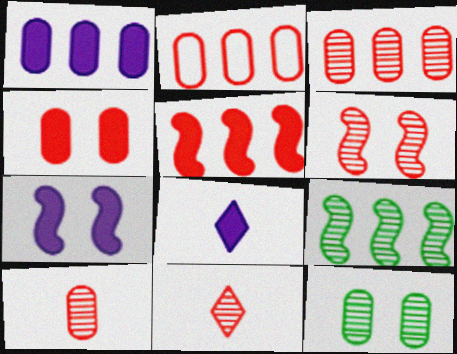[[1, 7, 8], 
[2, 4, 10], 
[3, 6, 11]]